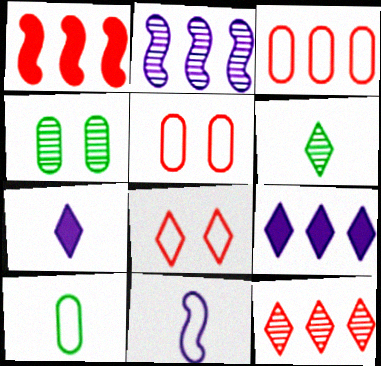[[1, 3, 12], 
[6, 8, 9]]